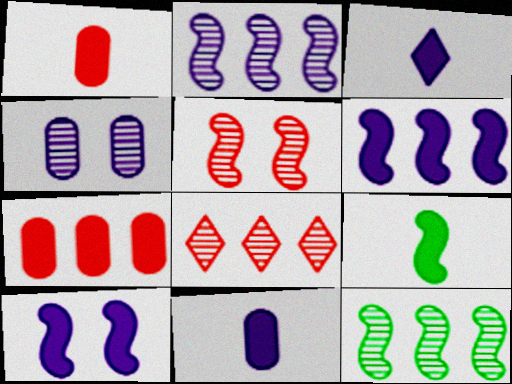[[1, 3, 9]]